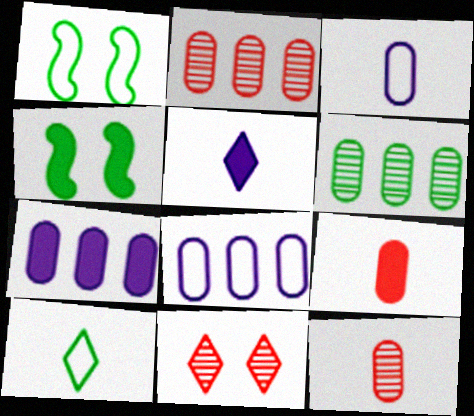[[1, 2, 5], 
[4, 6, 10]]